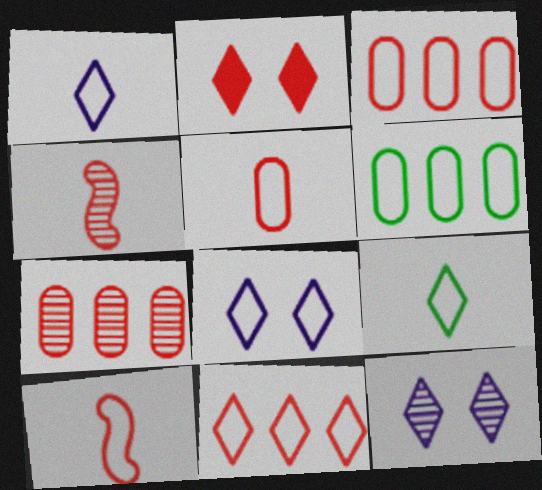[[2, 3, 4], 
[2, 7, 10], 
[6, 8, 10], 
[8, 9, 11]]